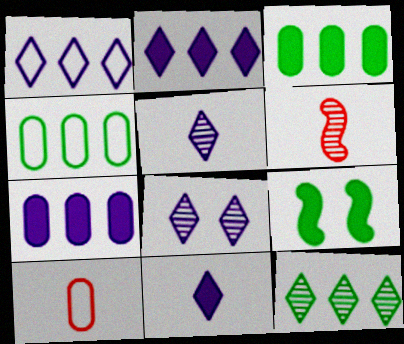[[1, 8, 11]]